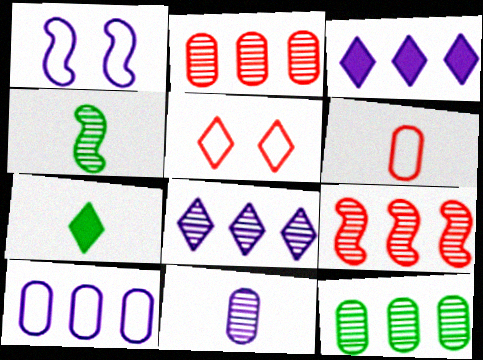[[1, 2, 7], 
[1, 3, 11], 
[5, 7, 8], 
[8, 9, 12]]